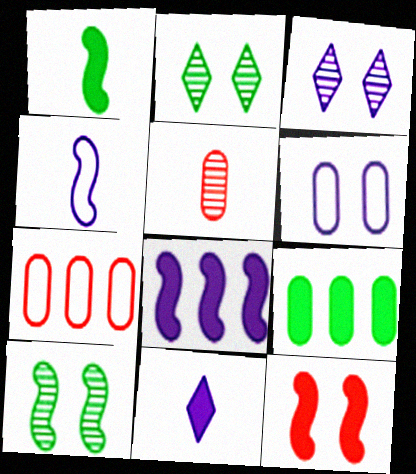[[1, 3, 7], 
[1, 8, 12], 
[2, 6, 12], 
[5, 6, 9], 
[7, 10, 11], 
[9, 11, 12]]